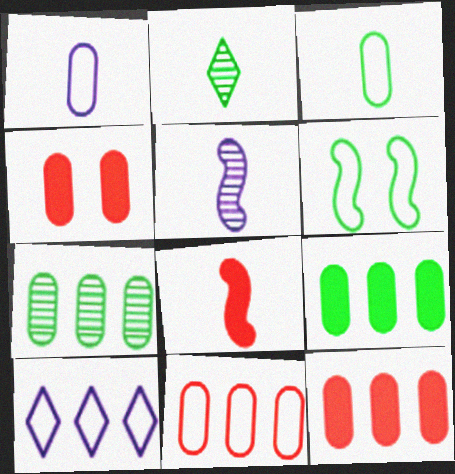[[1, 2, 8], 
[1, 4, 7], 
[2, 6, 9]]